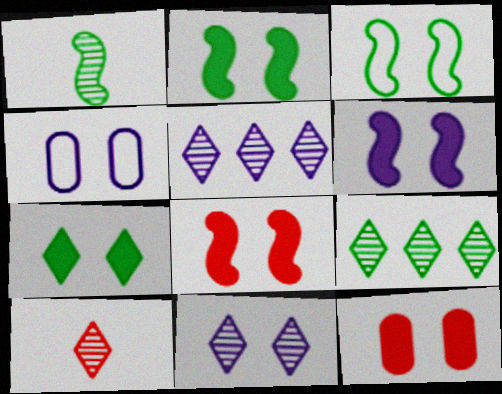[[2, 6, 8], 
[3, 11, 12], 
[4, 6, 11], 
[6, 7, 12], 
[9, 10, 11]]